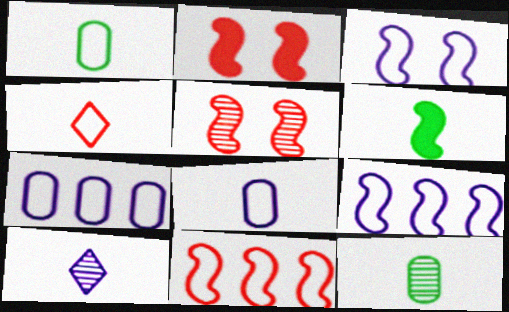[[5, 6, 9]]